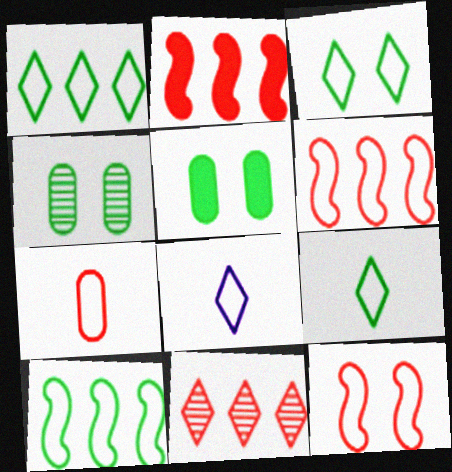[[1, 3, 9], 
[2, 4, 8]]